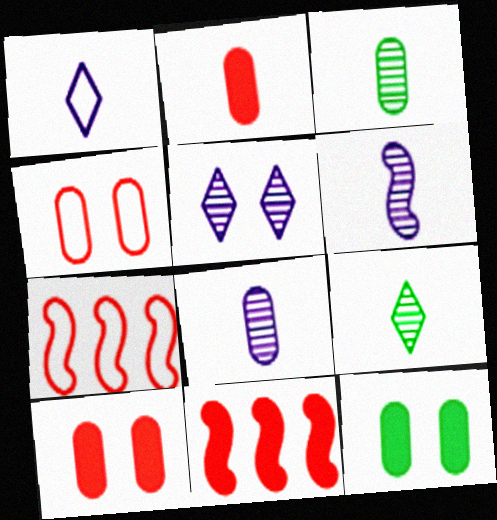[]